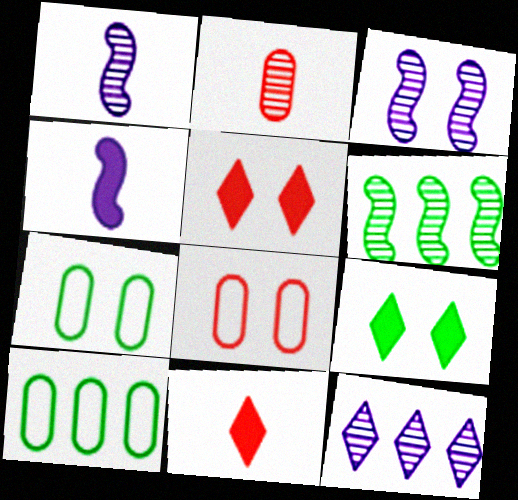[[1, 5, 10], 
[3, 5, 7], 
[3, 8, 9], 
[3, 10, 11]]